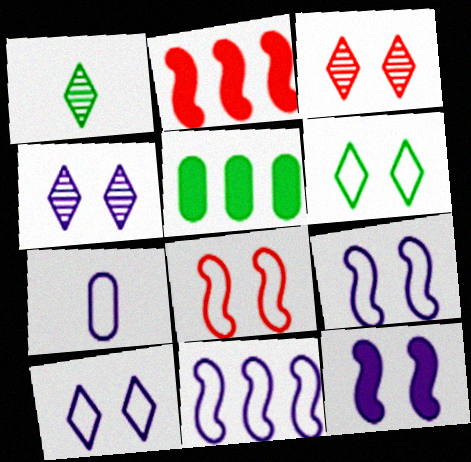[[7, 10, 11]]